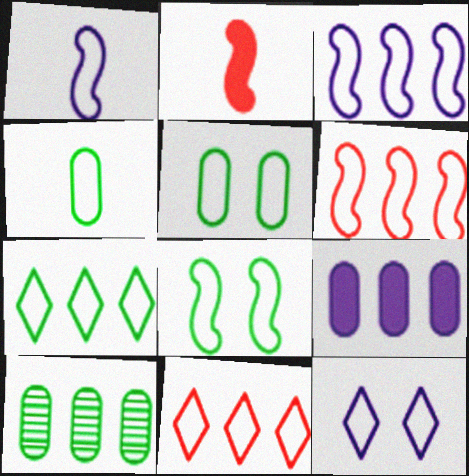[[1, 5, 11], 
[1, 6, 8], 
[2, 10, 12], 
[4, 6, 12], 
[4, 7, 8]]